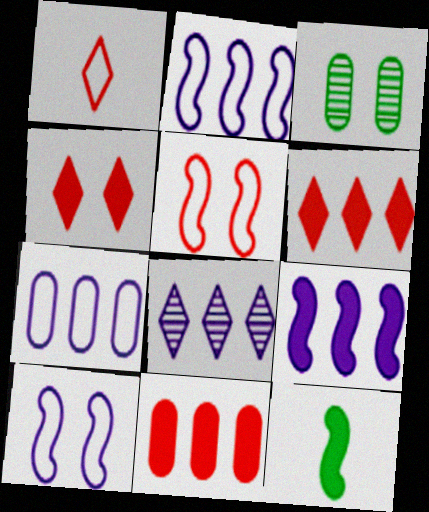[[1, 3, 9], 
[3, 4, 10], 
[7, 8, 9]]